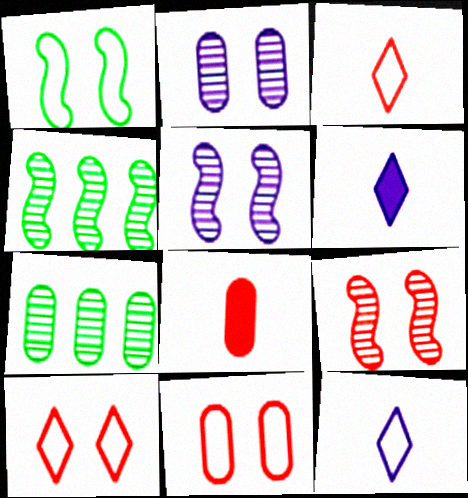[[4, 6, 11]]